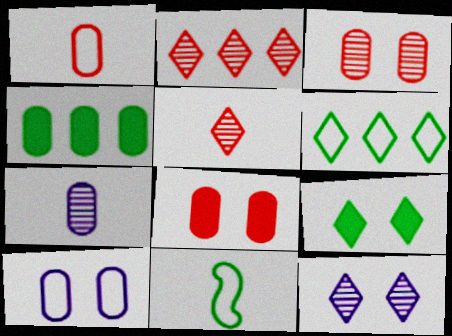[]